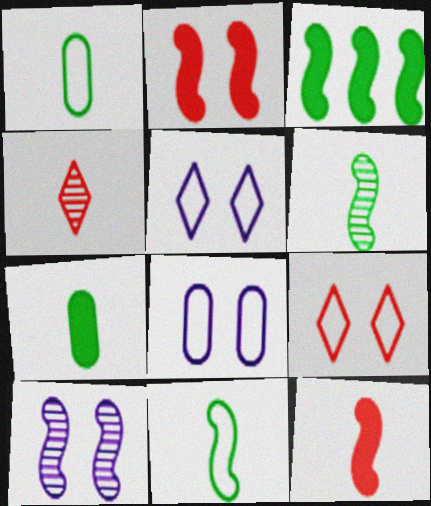[[3, 4, 8]]